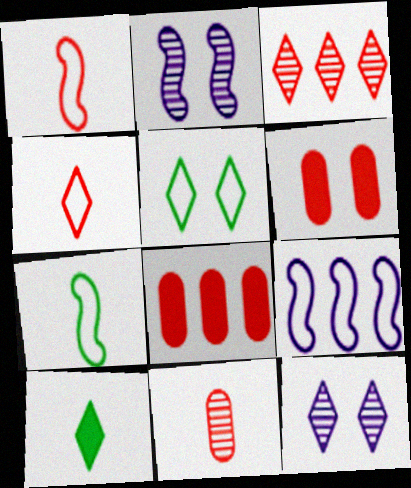[[1, 3, 6], 
[2, 5, 6], 
[7, 8, 12]]